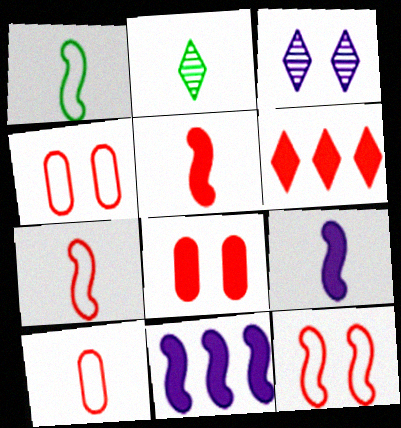[[2, 4, 11], 
[2, 9, 10], 
[5, 6, 8]]